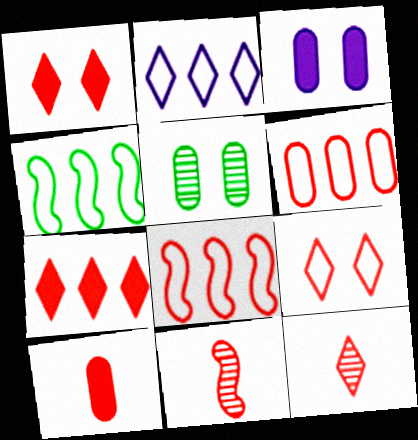[[1, 6, 11], 
[2, 4, 6], 
[3, 4, 12], 
[7, 9, 12]]